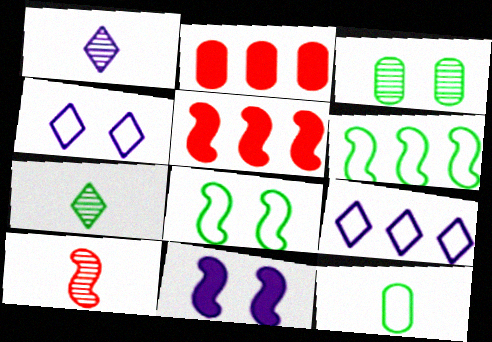[[1, 2, 8], 
[6, 10, 11]]